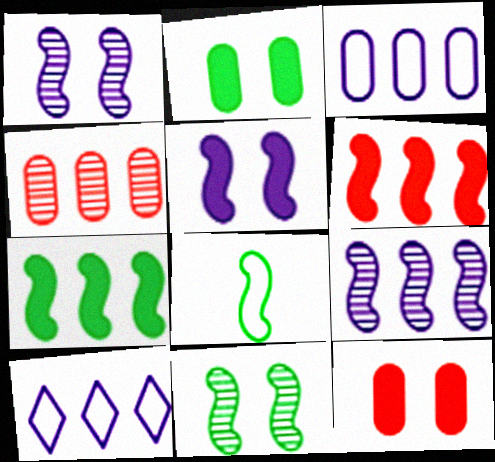[[1, 6, 8], 
[4, 7, 10], 
[7, 8, 11]]